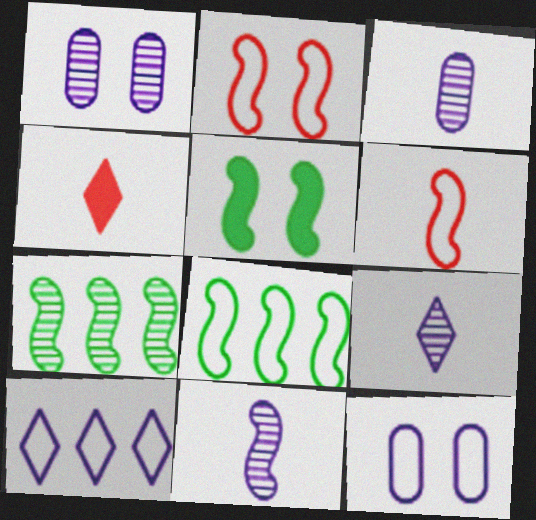[[1, 4, 8], 
[3, 9, 11], 
[4, 7, 12]]